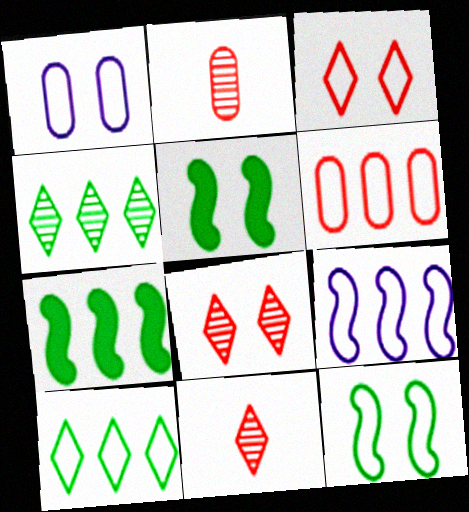[[1, 3, 12], 
[1, 5, 8], 
[1, 7, 11], 
[6, 9, 10]]